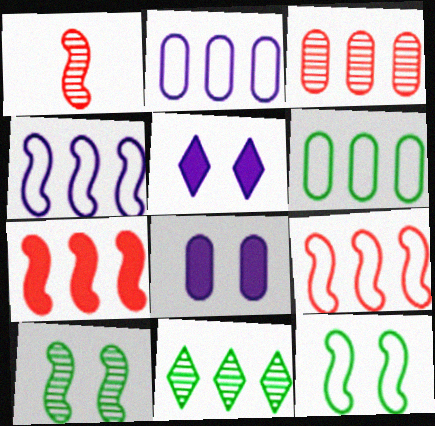[[1, 5, 6], 
[2, 7, 11]]